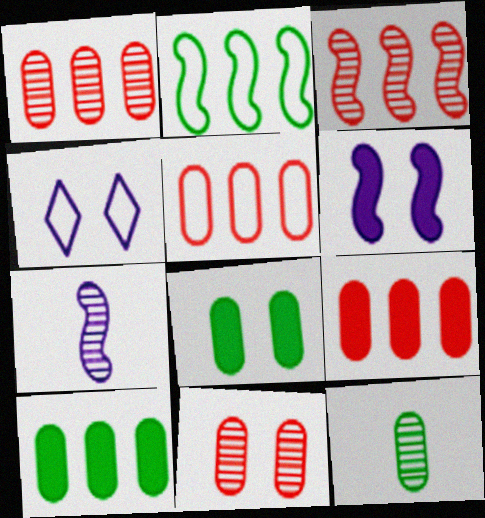[[1, 5, 9]]